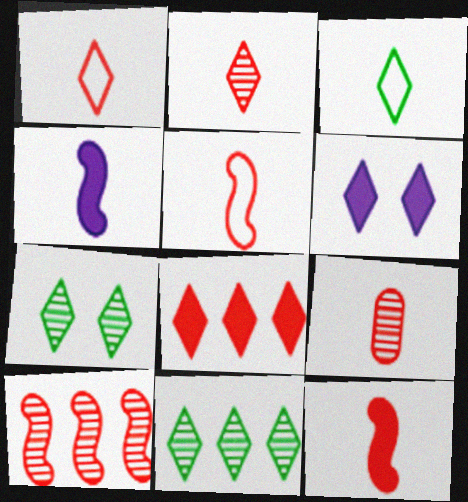[[1, 6, 11], 
[1, 9, 12], 
[3, 4, 9]]